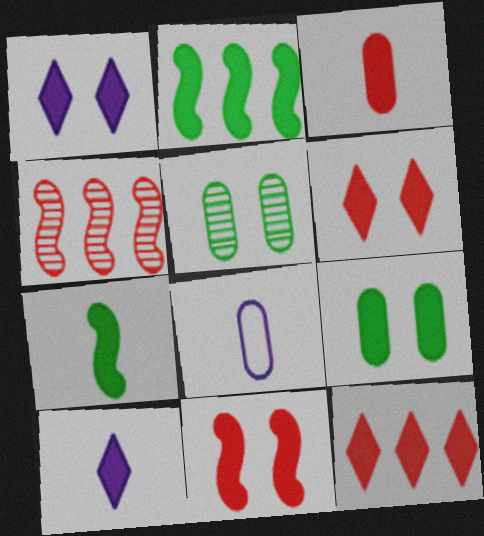[[1, 2, 3], 
[1, 9, 11], 
[3, 7, 10], 
[3, 11, 12]]